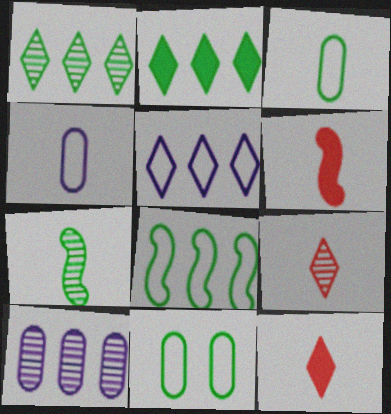[[2, 7, 11], 
[4, 7, 12]]